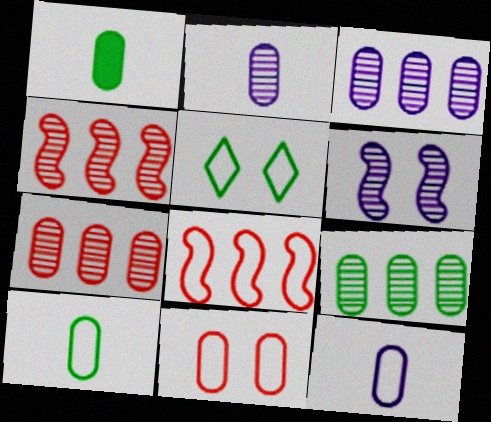[[1, 3, 11], 
[3, 7, 9], 
[5, 8, 12]]